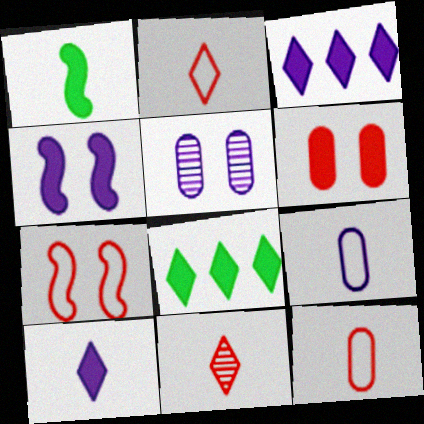[[1, 3, 6], 
[1, 9, 11]]